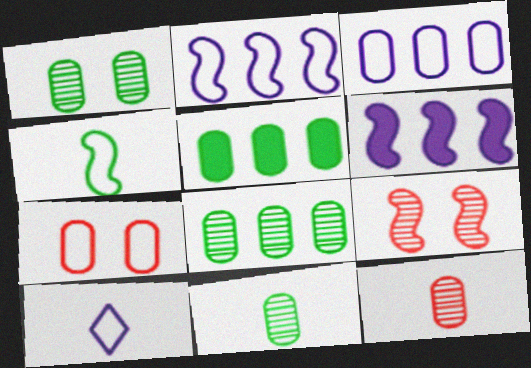[[1, 8, 11], 
[4, 6, 9], 
[5, 9, 10]]